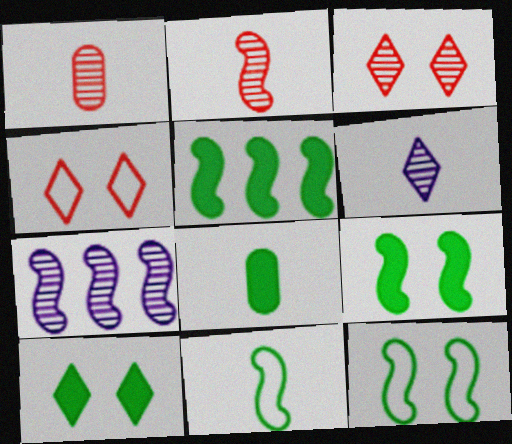[[4, 7, 8], 
[5, 8, 10]]